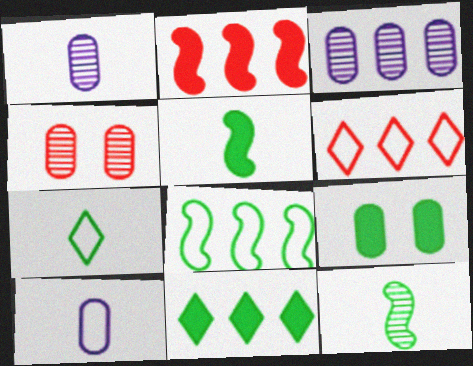[[5, 9, 11]]